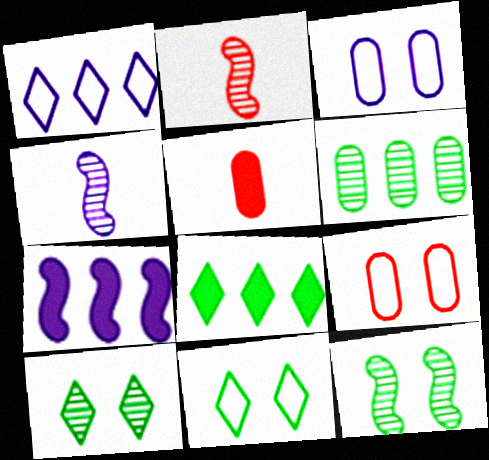[[1, 5, 12], 
[2, 3, 8], 
[3, 5, 6], 
[4, 8, 9]]